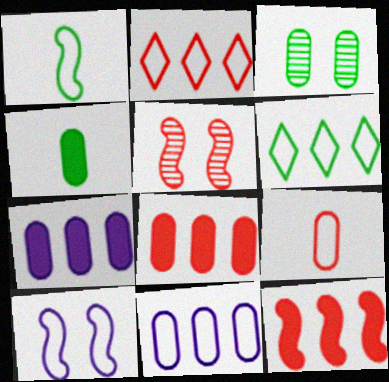[[3, 7, 9], 
[6, 9, 10]]